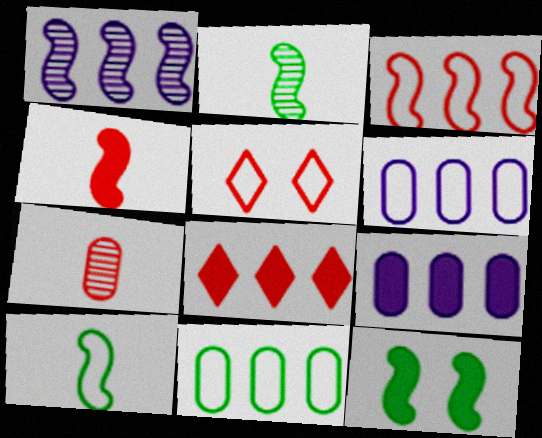[[1, 8, 11], 
[2, 5, 9], 
[5, 6, 10]]